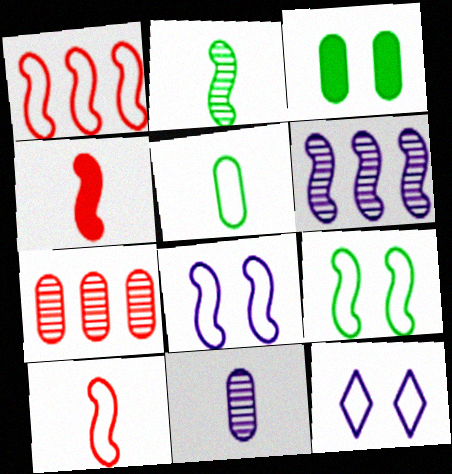[[1, 5, 12], 
[4, 6, 9]]